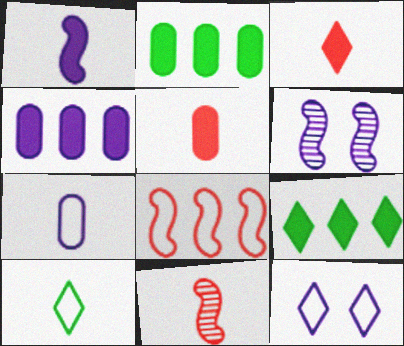[[2, 11, 12]]